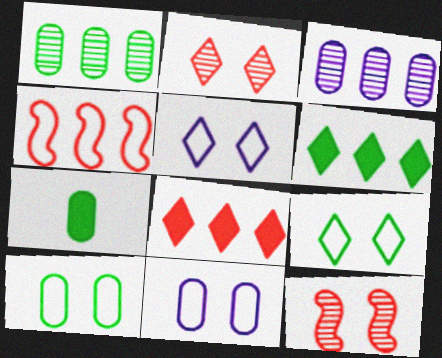[[1, 7, 10], 
[3, 4, 6]]